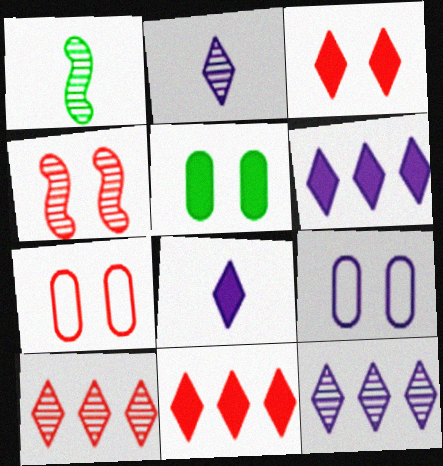[[1, 6, 7], 
[1, 9, 11], 
[3, 4, 7]]